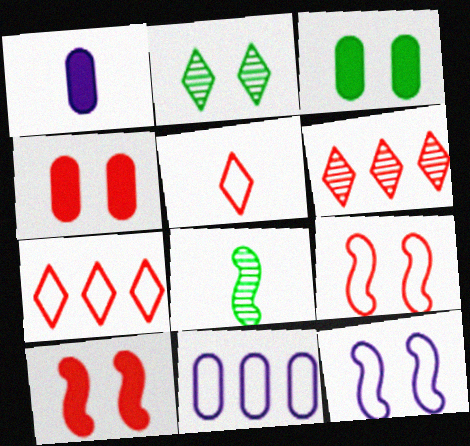[[1, 5, 8], 
[2, 4, 12]]